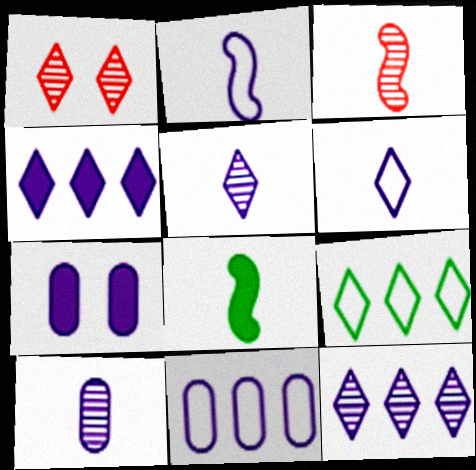[[1, 8, 11], 
[2, 3, 8], 
[2, 7, 12], 
[3, 7, 9], 
[7, 10, 11]]